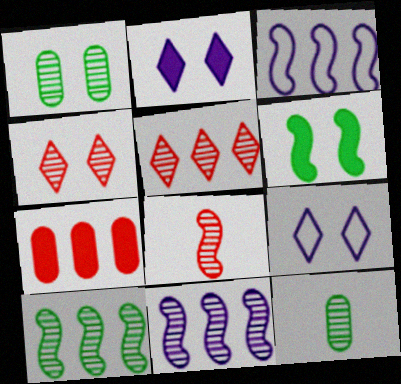[[3, 6, 8], 
[4, 11, 12]]